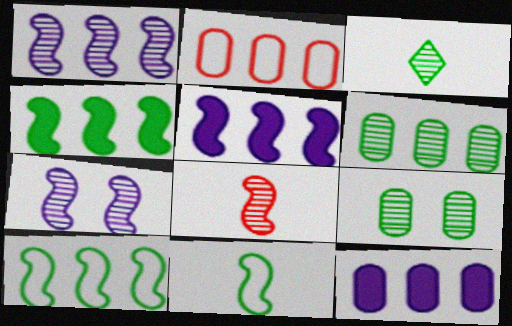[[2, 6, 12]]